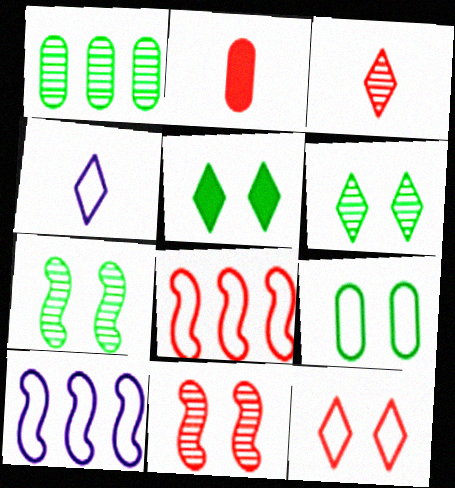[[2, 6, 10], 
[4, 8, 9], 
[5, 7, 9]]